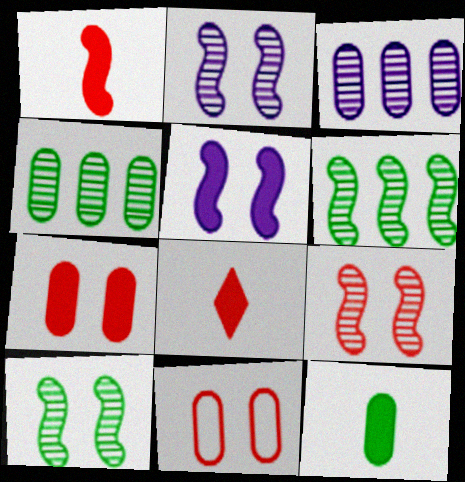[[2, 9, 10], 
[3, 11, 12]]